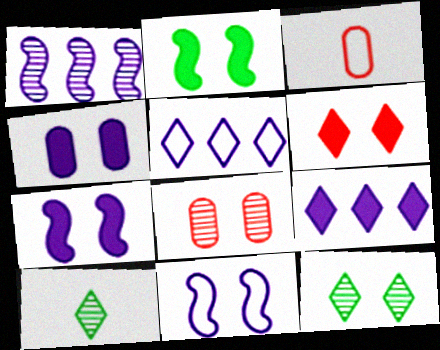[[1, 8, 10], 
[2, 4, 6], 
[5, 6, 10]]